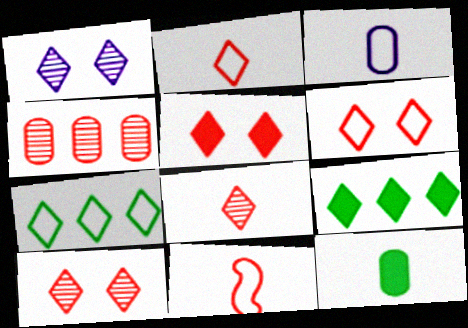[[1, 2, 9], 
[4, 5, 11], 
[5, 6, 10]]